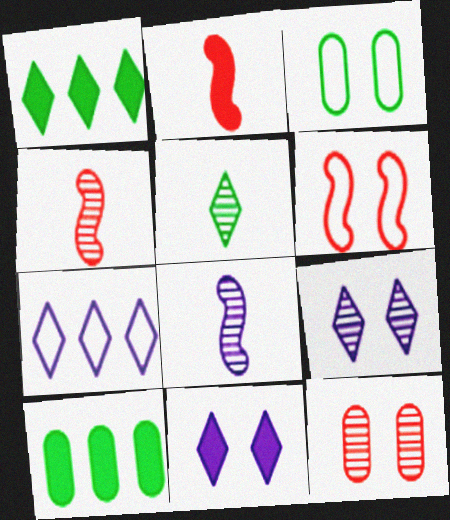[[2, 10, 11]]